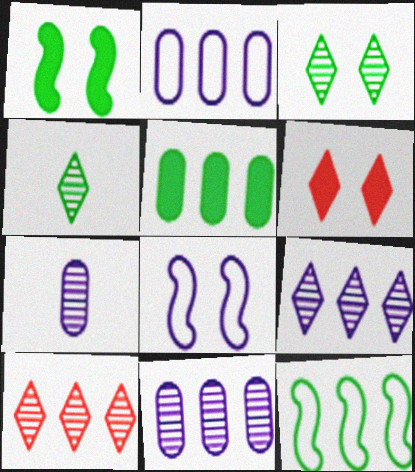[[6, 7, 12]]